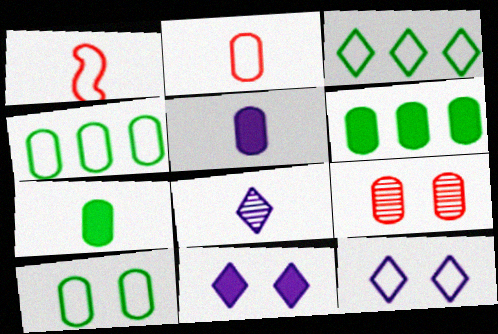[[1, 4, 12], 
[1, 7, 8], 
[4, 5, 9]]